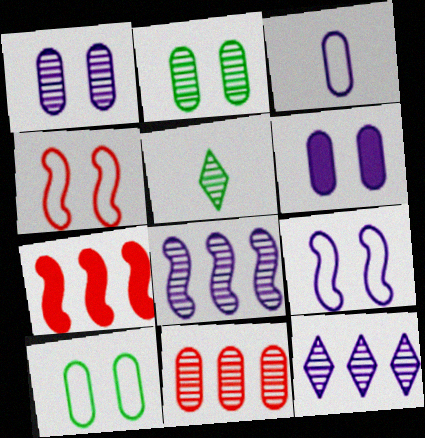[]